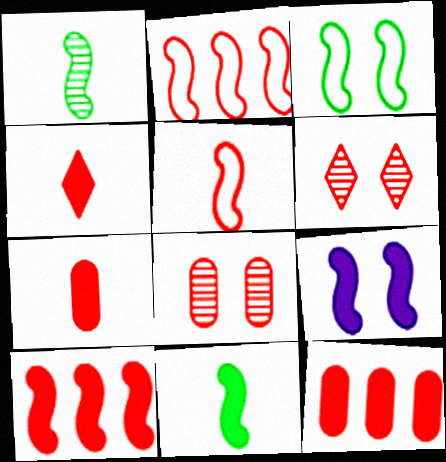[[1, 2, 9], 
[2, 4, 8], 
[2, 6, 7], 
[5, 6, 12], 
[9, 10, 11]]